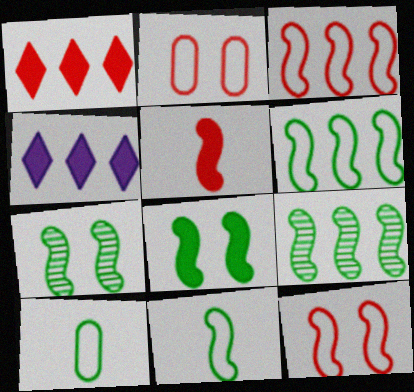[[8, 9, 11]]